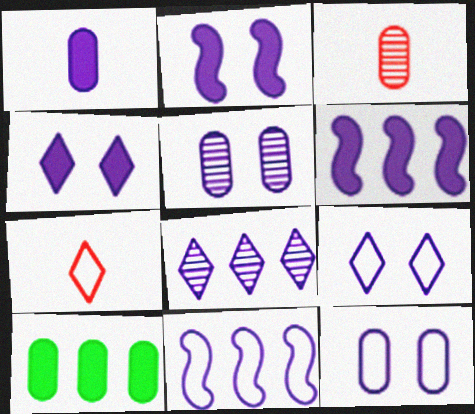[[1, 4, 6], 
[2, 5, 9], 
[3, 10, 12]]